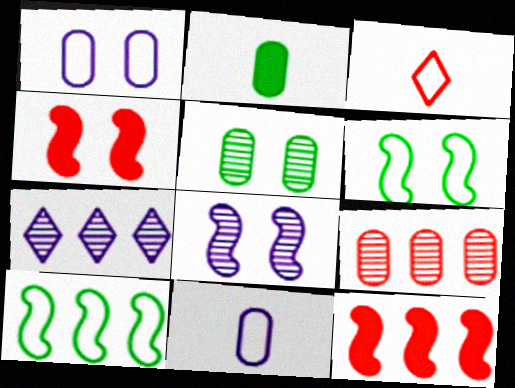[[1, 2, 9], 
[1, 3, 10], 
[3, 4, 9], 
[4, 6, 8]]